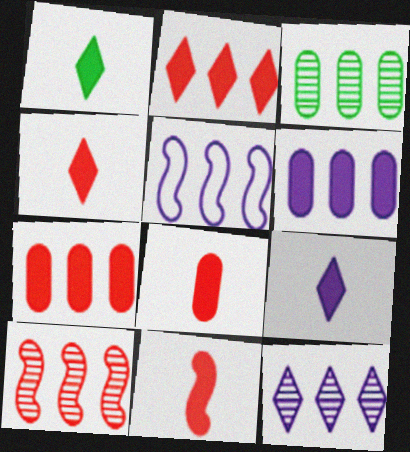[[1, 4, 9], 
[2, 3, 5], 
[3, 10, 12], 
[4, 8, 11], 
[5, 6, 12]]